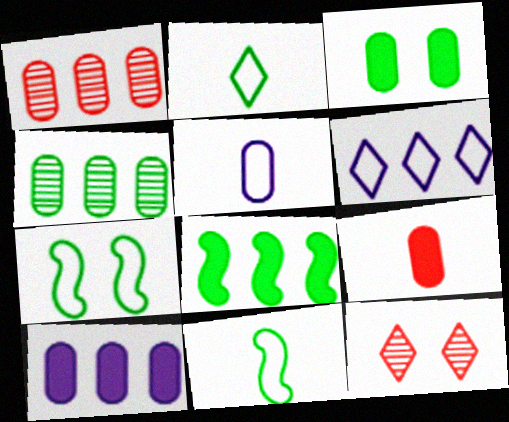[[1, 3, 5], 
[1, 6, 8], 
[3, 9, 10], 
[5, 8, 12], 
[10, 11, 12]]